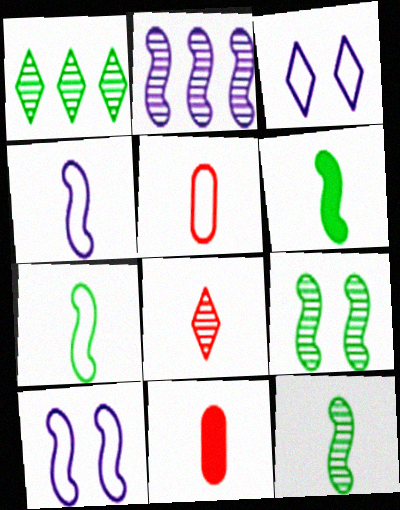[[1, 10, 11], 
[6, 7, 12]]